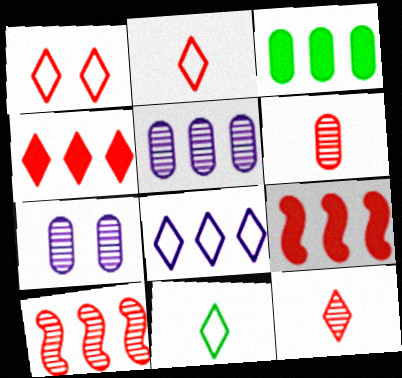[[1, 4, 12], 
[1, 6, 9], 
[1, 8, 11], 
[3, 8, 10], 
[7, 9, 11]]